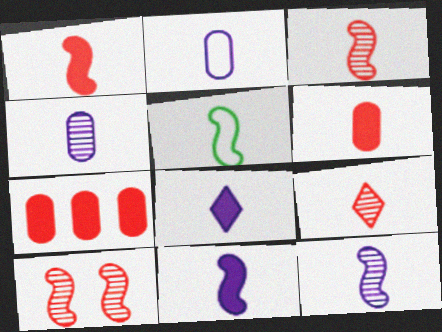[[1, 5, 12], 
[2, 8, 12], 
[3, 5, 11]]